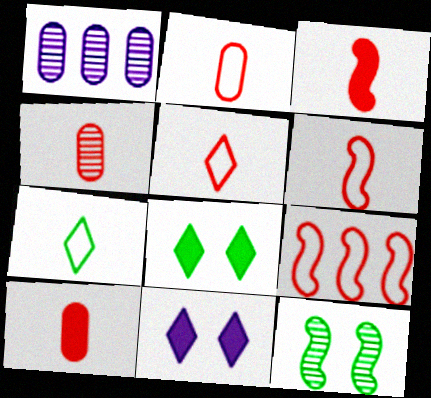[[1, 6, 8], 
[2, 4, 10], 
[2, 5, 6], 
[3, 4, 5]]